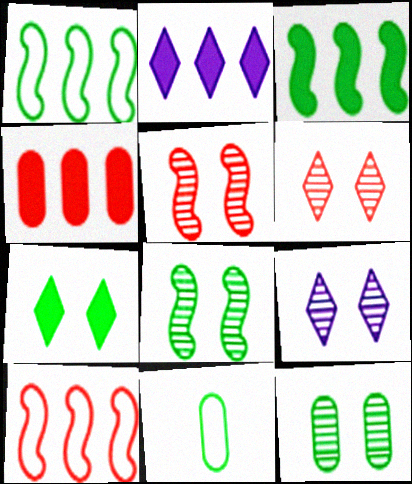[[2, 3, 4], 
[2, 5, 11], 
[5, 9, 12]]